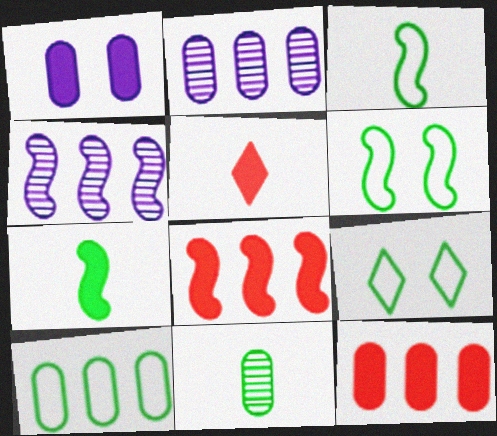[[2, 5, 6], 
[2, 10, 12], 
[3, 9, 10]]